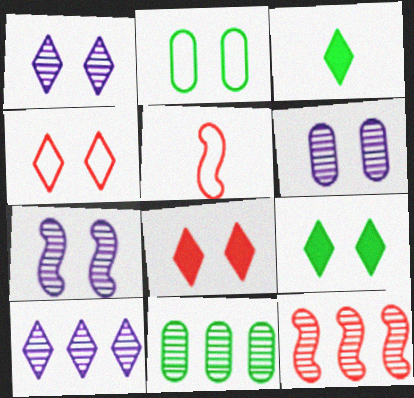[[1, 4, 9], 
[1, 6, 7], 
[2, 7, 8], 
[3, 4, 10], 
[10, 11, 12]]